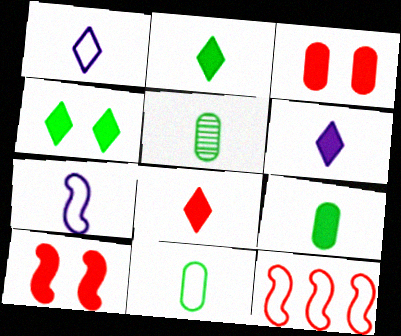[[2, 6, 8], 
[5, 7, 8], 
[5, 9, 11]]